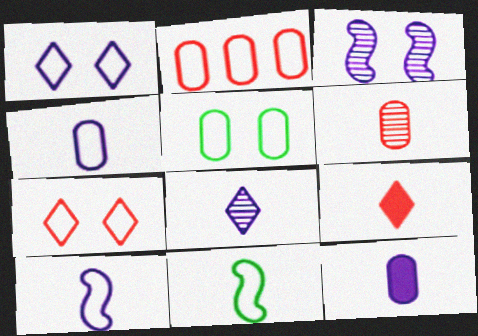[[1, 2, 11], 
[2, 4, 5], 
[8, 10, 12]]